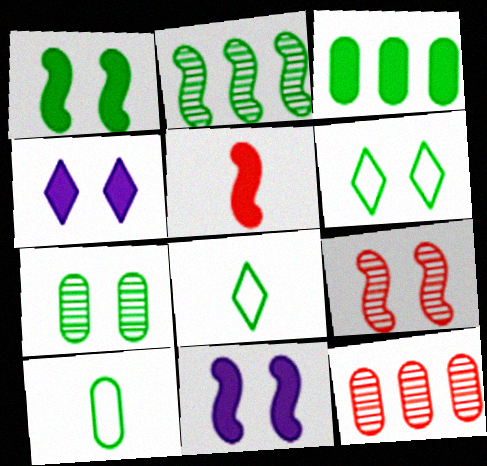[[1, 6, 7], 
[3, 4, 5], 
[3, 7, 10], 
[8, 11, 12]]